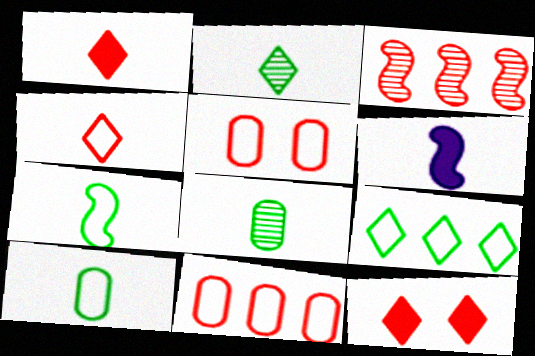[[1, 3, 5], 
[4, 6, 8]]